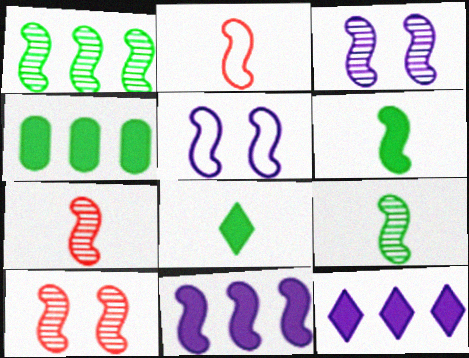[[1, 3, 7]]